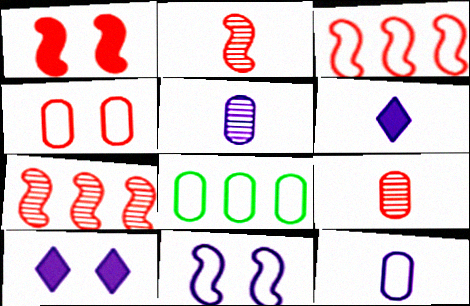[[1, 2, 3], 
[2, 8, 10], 
[4, 8, 12]]